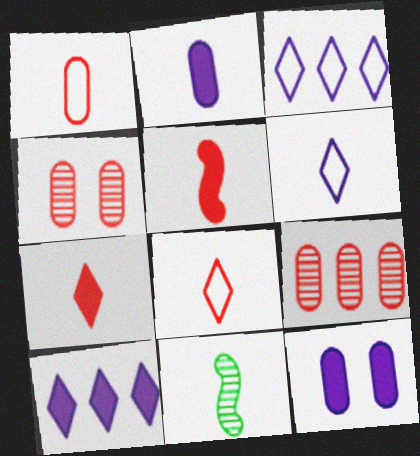[[2, 8, 11]]